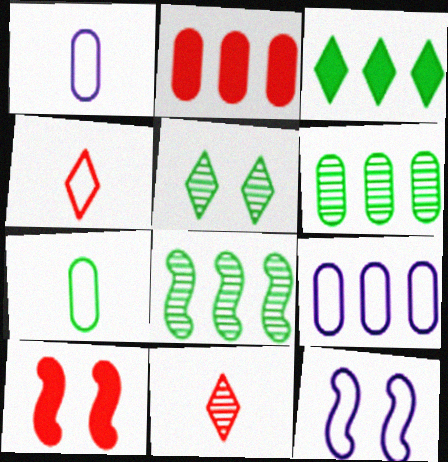[[2, 6, 9]]